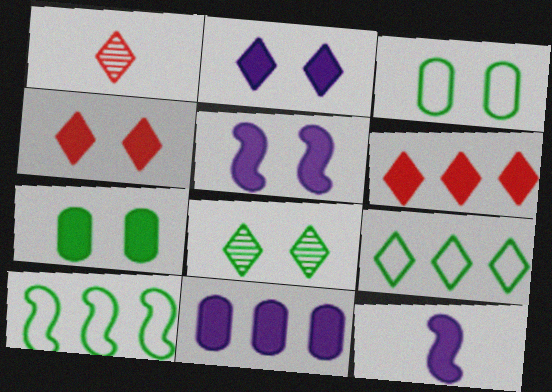[[1, 2, 9], 
[2, 11, 12], 
[4, 5, 7], 
[6, 7, 12]]